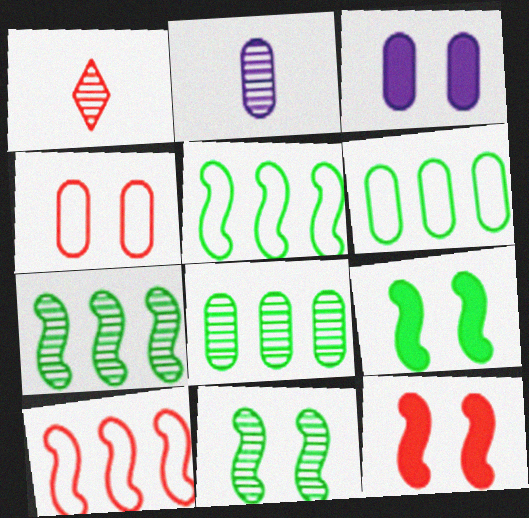[[1, 3, 5]]